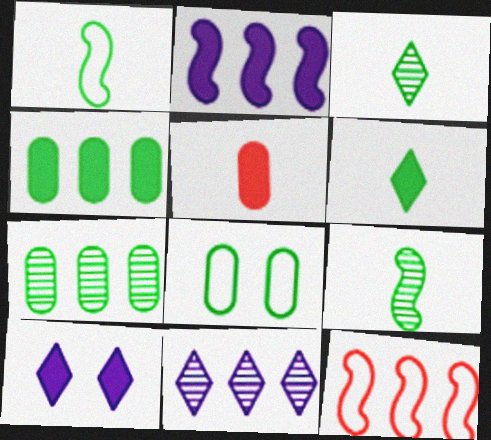[[4, 11, 12]]